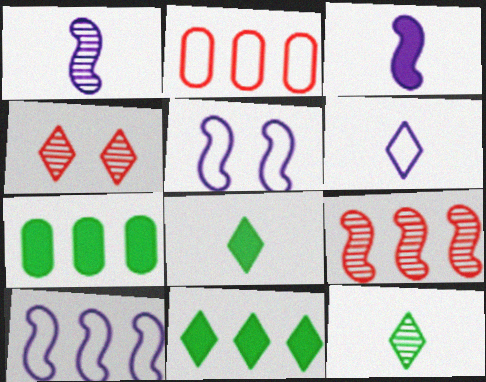[[4, 6, 11]]